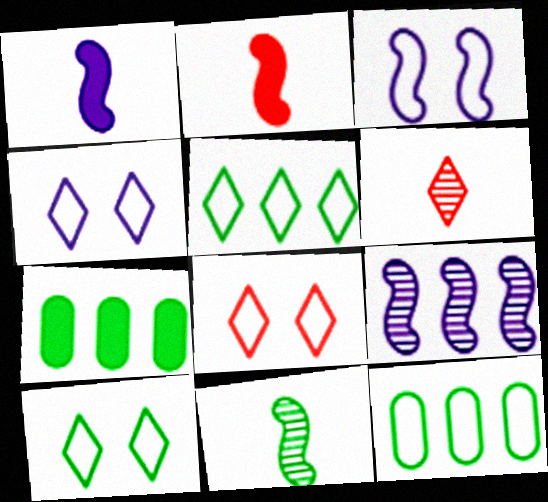[[1, 3, 9], 
[3, 6, 7], 
[4, 8, 10], 
[7, 10, 11]]